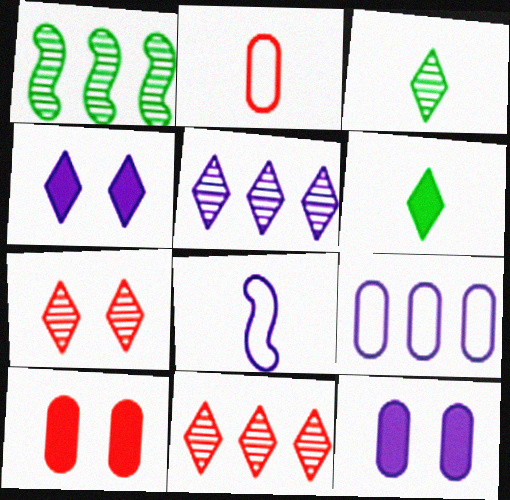[[1, 2, 4], 
[3, 5, 7], 
[5, 8, 12]]